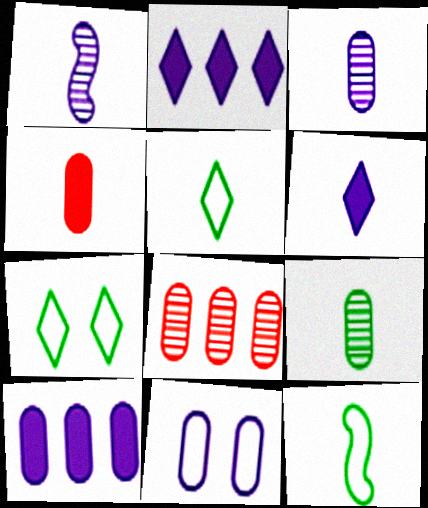[[1, 2, 11], 
[1, 4, 5], 
[3, 10, 11]]